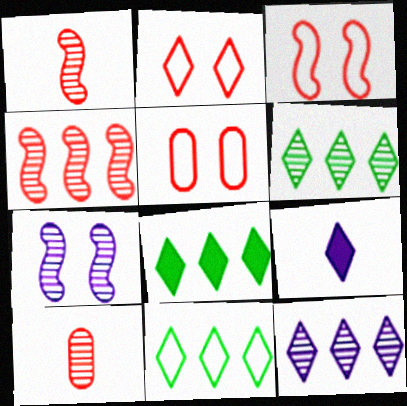[[2, 3, 5], 
[2, 6, 9], 
[6, 7, 10], 
[6, 8, 11]]